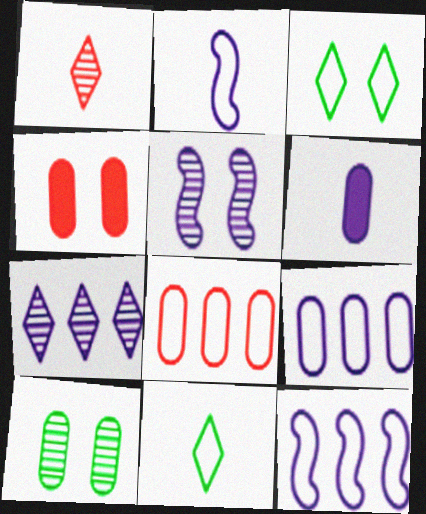[[2, 3, 8], 
[3, 4, 5], 
[6, 8, 10]]